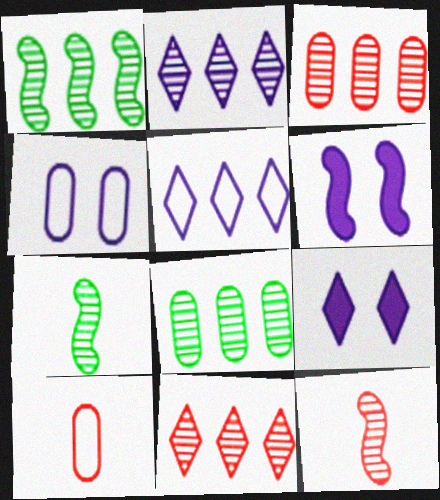[[1, 2, 3], 
[1, 9, 10]]